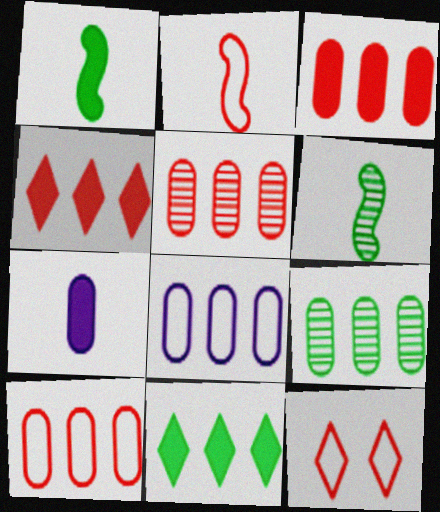[[2, 10, 12], 
[3, 5, 10], 
[3, 8, 9]]